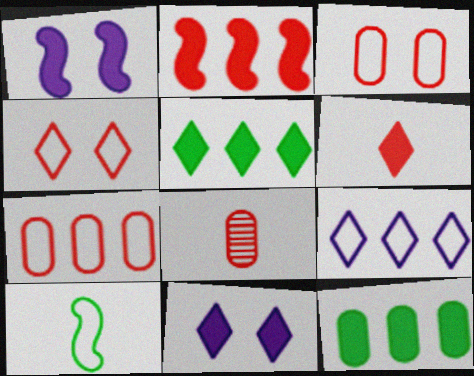[[1, 6, 12], 
[2, 4, 8], 
[3, 9, 10], 
[5, 6, 11]]